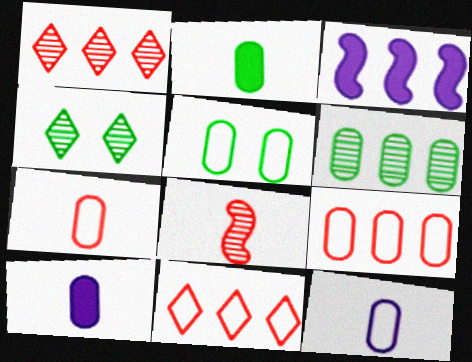[[2, 5, 6], 
[3, 4, 7], 
[3, 6, 11], 
[5, 9, 12]]